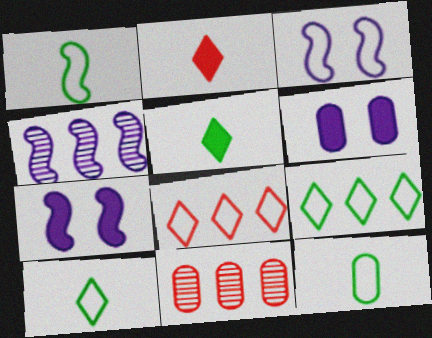[[1, 10, 12], 
[3, 5, 11], 
[3, 8, 12], 
[6, 11, 12], 
[7, 10, 11]]